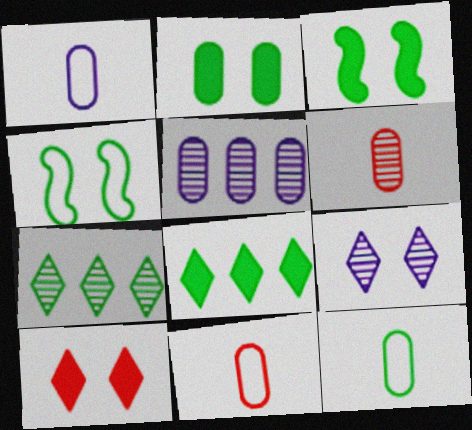[[1, 11, 12], 
[2, 5, 11], 
[3, 7, 12]]